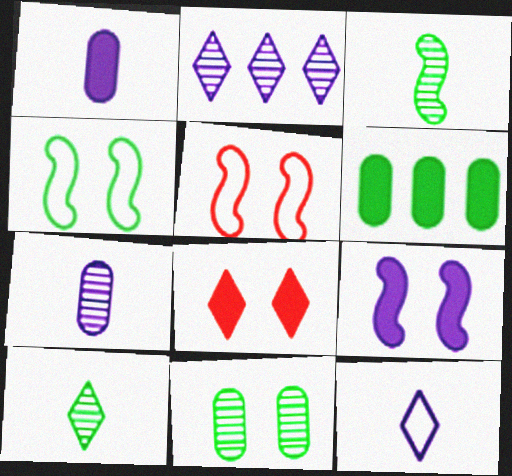[[4, 6, 10]]